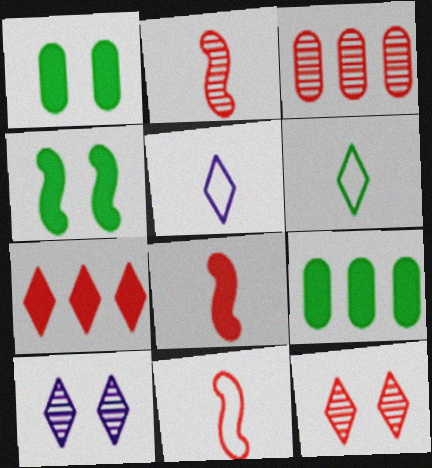[[2, 3, 12], 
[2, 8, 11], 
[3, 4, 5], 
[6, 7, 10], 
[9, 10, 11]]